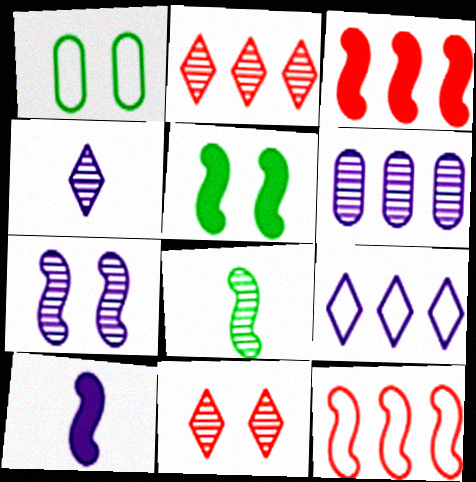[[1, 2, 10], 
[1, 3, 4], 
[3, 5, 10], 
[4, 6, 7], 
[6, 8, 11]]